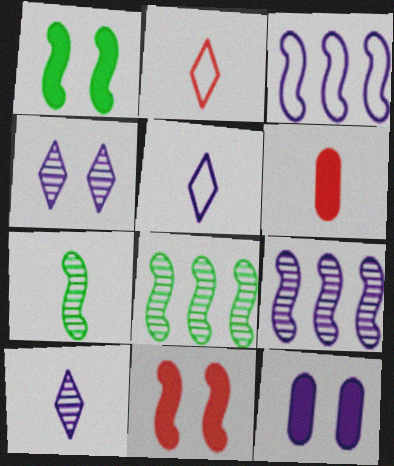[[2, 8, 12], 
[3, 7, 11], 
[3, 10, 12], 
[5, 6, 7], 
[5, 9, 12]]